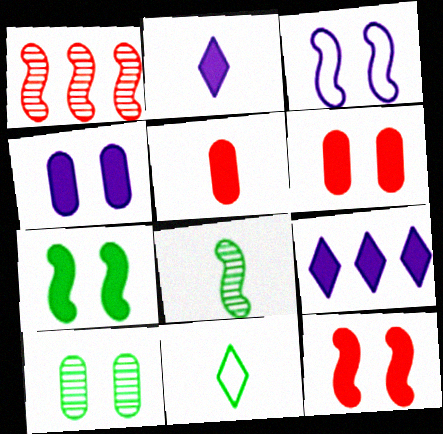[[1, 4, 11], 
[5, 7, 9]]